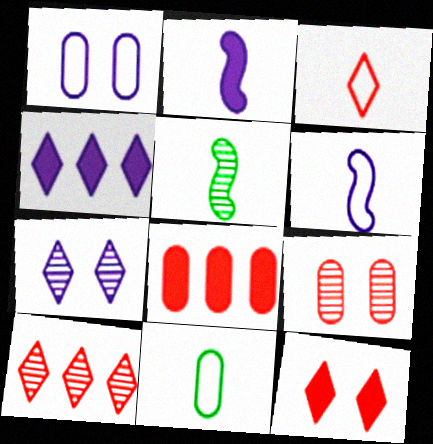[[3, 6, 11], 
[3, 10, 12]]